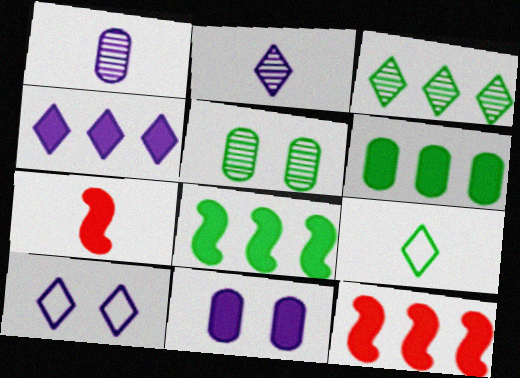[[1, 7, 9], 
[2, 4, 10], 
[4, 6, 12], 
[5, 8, 9]]